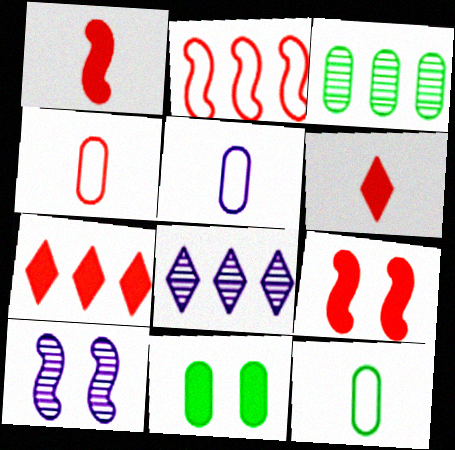[[3, 11, 12], 
[4, 5, 12], 
[7, 10, 12], 
[8, 9, 12]]